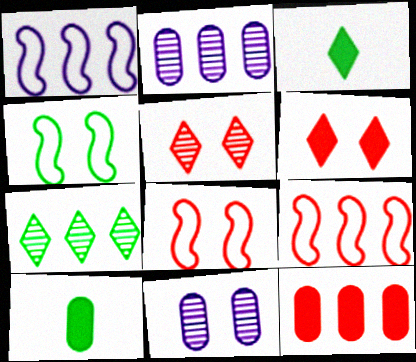[[1, 5, 10], 
[1, 7, 12], 
[2, 3, 8], 
[3, 9, 11], 
[4, 6, 11], 
[4, 7, 10]]